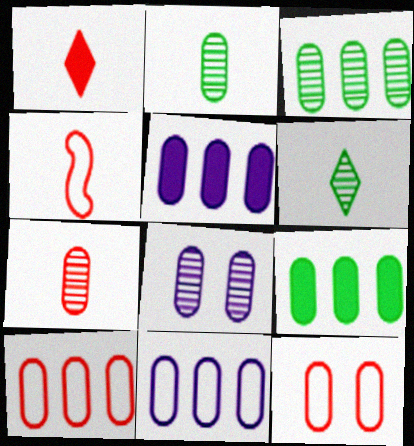[[1, 4, 7], 
[2, 5, 12], 
[3, 5, 10], 
[3, 7, 8]]